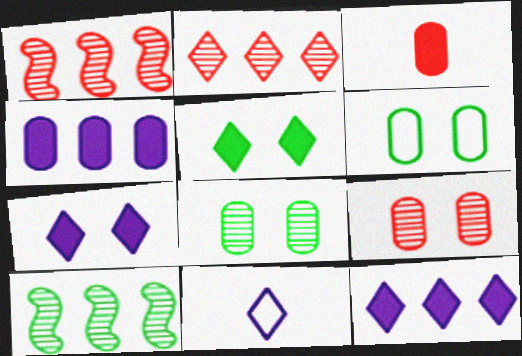[[2, 5, 11]]